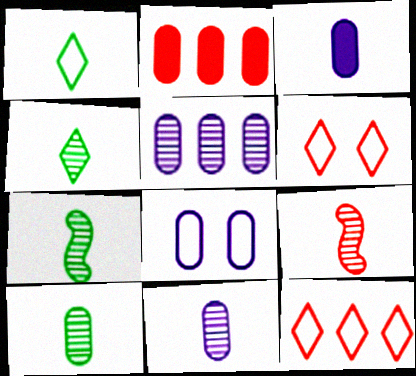[[1, 3, 9], 
[2, 6, 9], 
[2, 8, 10], 
[3, 5, 8], 
[4, 7, 10], 
[4, 9, 11]]